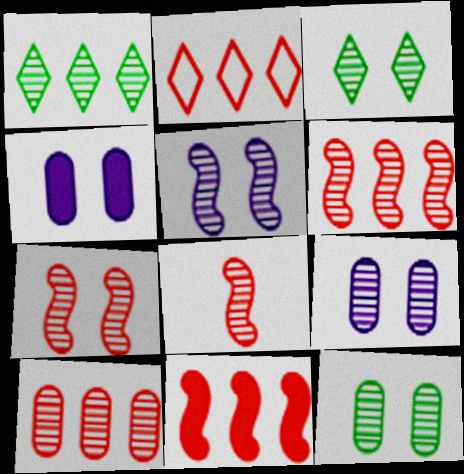[[1, 8, 9], 
[2, 10, 11], 
[3, 7, 9], 
[6, 7, 8]]